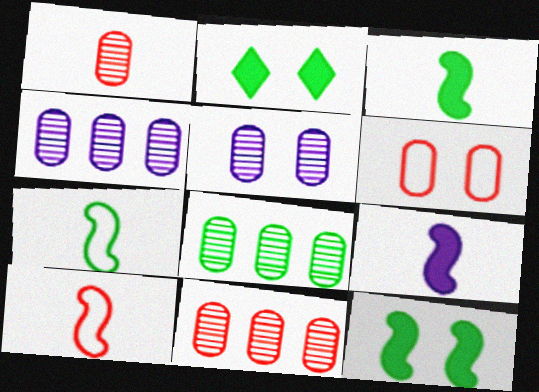[[1, 5, 8], 
[2, 4, 10], 
[2, 7, 8], 
[4, 8, 11]]